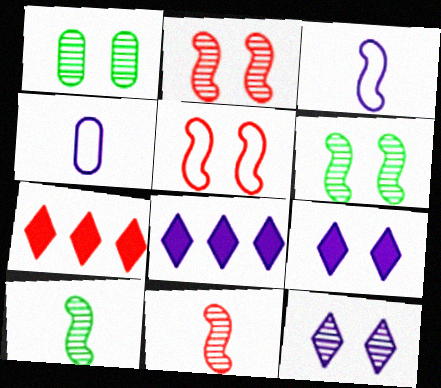[[1, 2, 12], 
[1, 3, 7], 
[1, 5, 9], 
[4, 6, 7]]